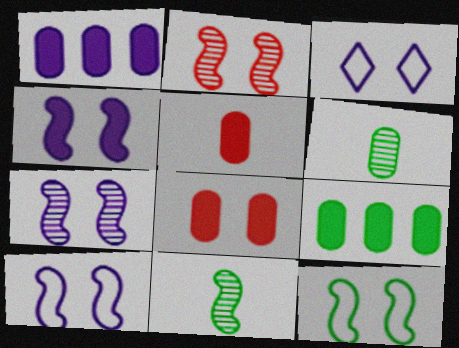[[2, 4, 12], 
[4, 7, 10]]